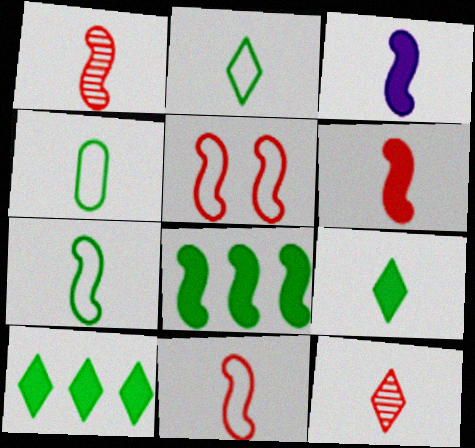[[1, 3, 7], 
[1, 6, 11], 
[2, 4, 7], 
[3, 4, 12]]